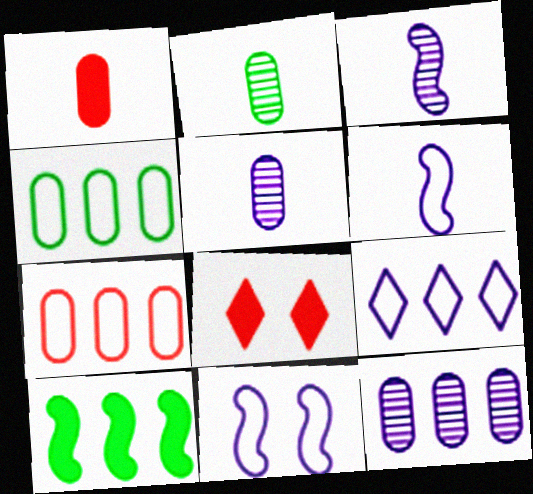[[3, 4, 8]]